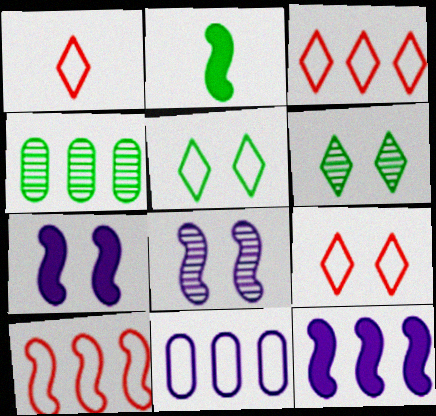[[1, 3, 9], 
[1, 4, 7], 
[2, 4, 5], 
[2, 8, 10], 
[3, 4, 12]]